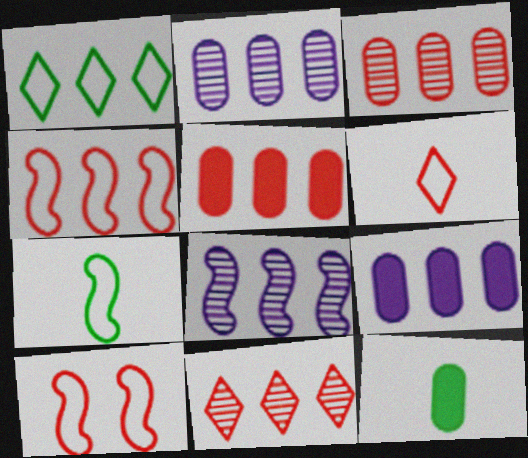[[1, 5, 8], 
[4, 5, 11]]